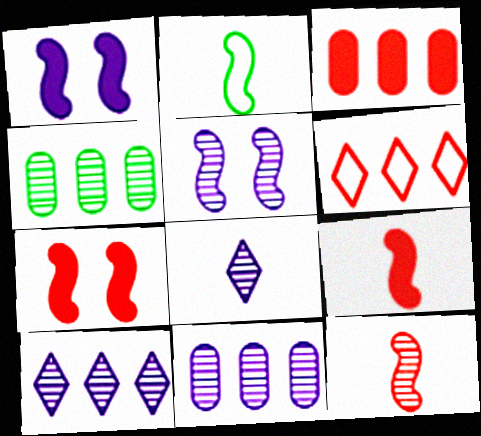[[5, 8, 11]]